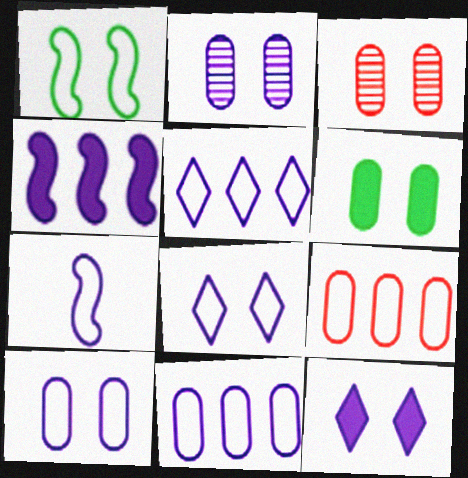[[1, 3, 12], 
[3, 6, 10], 
[5, 7, 10], 
[7, 8, 11]]